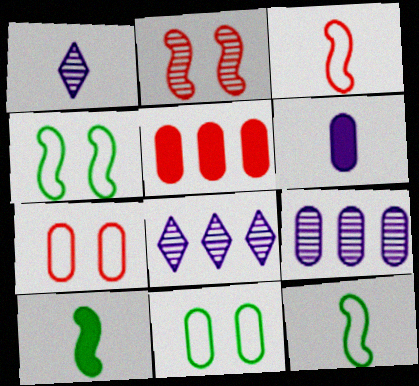[[1, 4, 5], 
[7, 8, 10]]